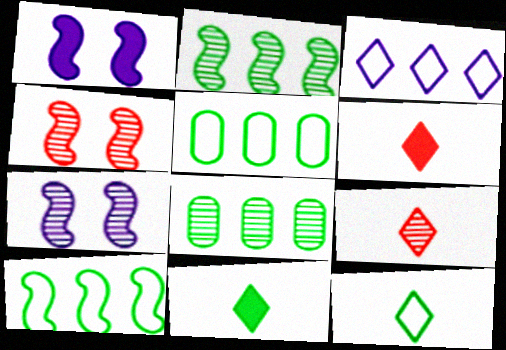[[1, 5, 9], 
[5, 6, 7], 
[7, 8, 9]]